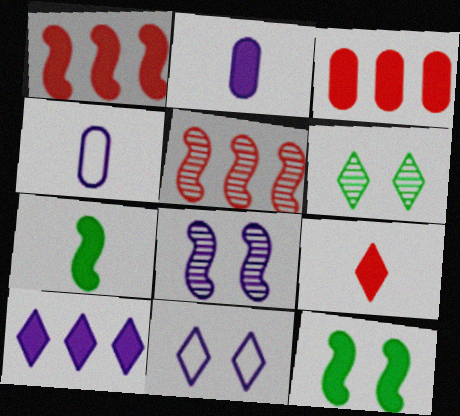[[1, 4, 6], 
[2, 7, 9], 
[4, 8, 10]]